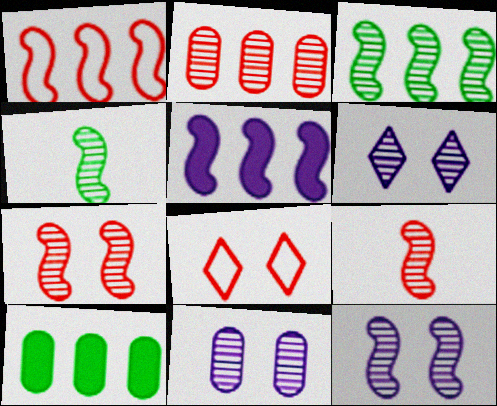[[1, 3, 5], 
[2, 4, 6], 
[3, 9, 12], 
[6, 11, 12]]